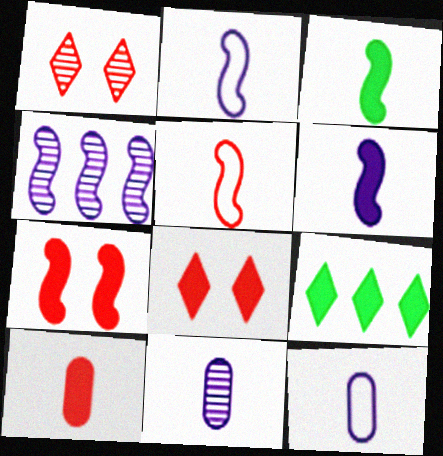[]